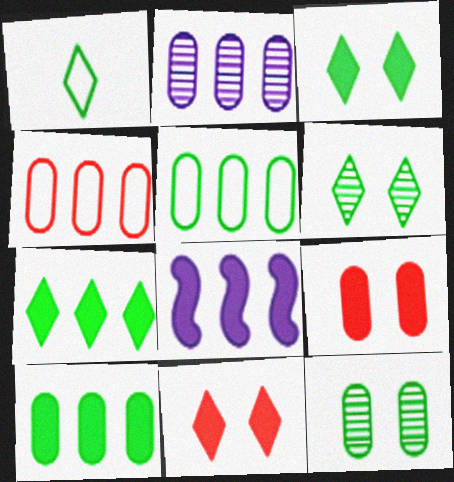[[1, 6, 7], 
[2, 4, 10]]